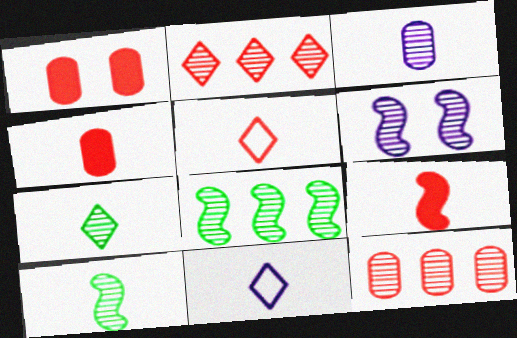[[1, 8, 11], 
[4, 10, 11], 
[6, 7, 12]]